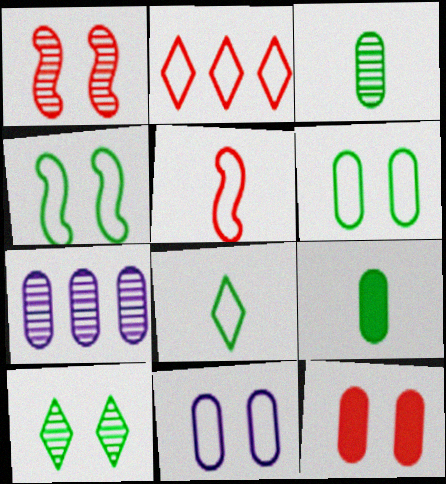[]